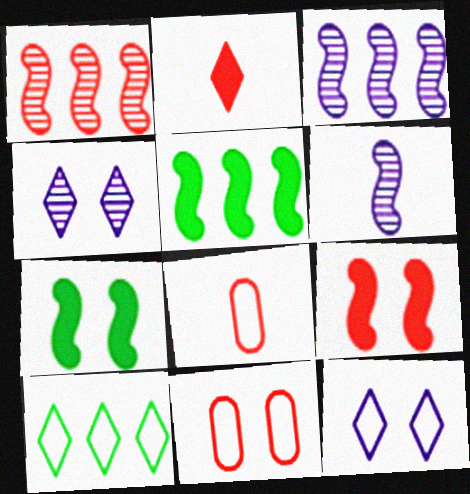[[1, 2, 11], 
[2, 4, 10], 
[4, 5, 8], 
[4, 7, 11]]